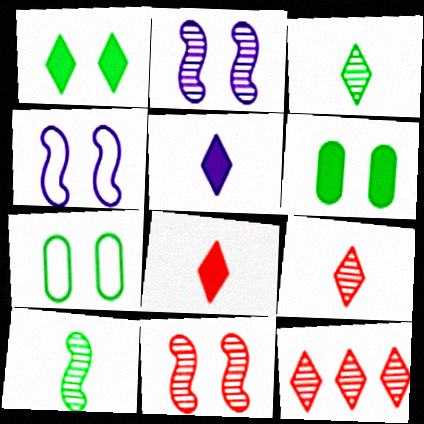[]